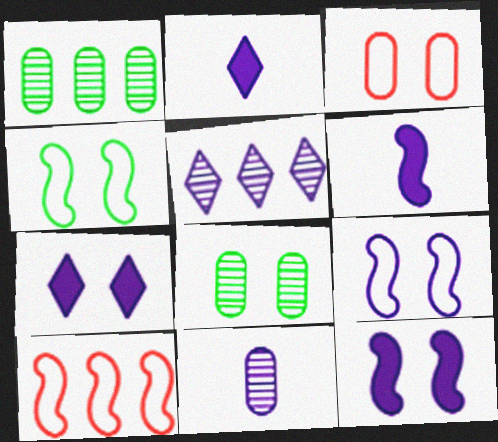[[2, 8, 10]]